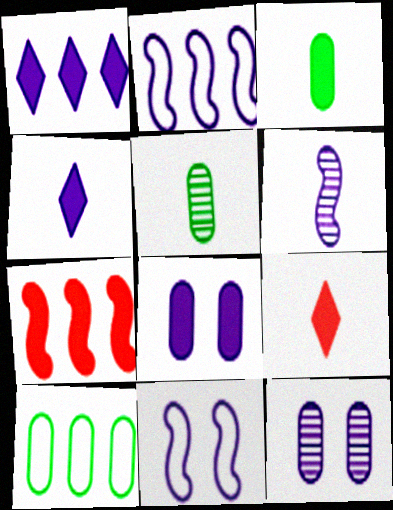[[2, 4, 12]]